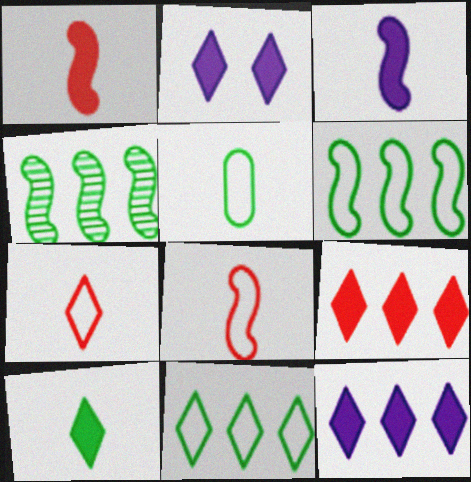[[2, 9, 10]]